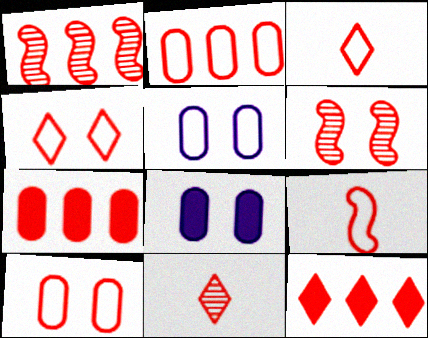[[1, 2, 12], 
[2, 4, 9], 
[3, 6, 7], 
[4, 11, 12]]